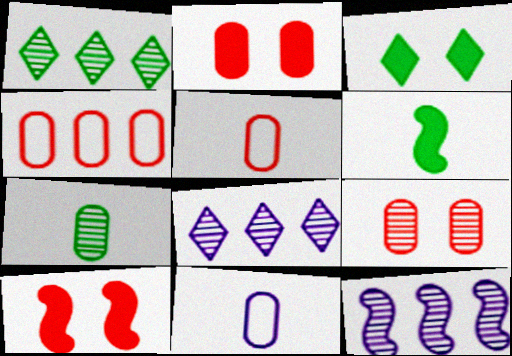[[1, 10, 11], 
[3, 5, 12]]